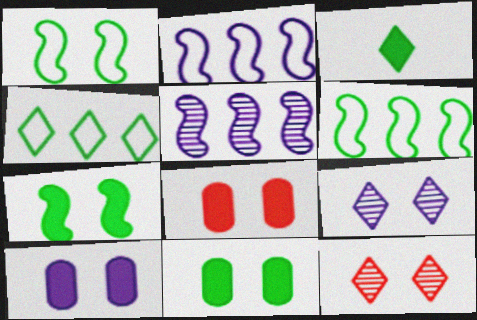[[1, 8, 9], 
[1, 10, 12], 
[8, 10, 11]]